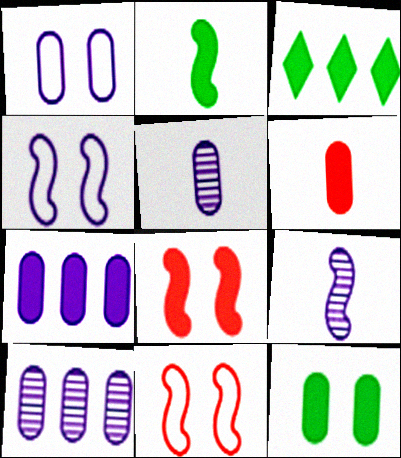[[1, 5, 7], 
[2, 3, 12], 
[3, 5, 11], 
[6, 7, 12]]